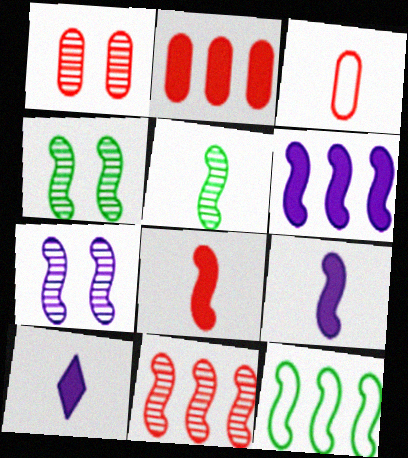[[1, 2, 3], 
[1, 10, 12], 
[3, 5, 10], 
[5, 7, 11], 
[6, 11, 12], 
[7, 8, 12]]